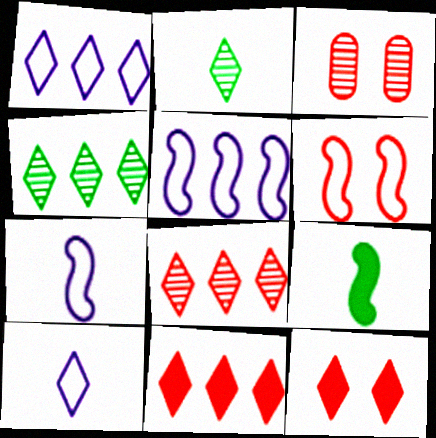[[1, 2, 12], 
[1, 3, 9], 
[1, 4, 11], 
[3, 6, 12], 
[4, 10, 12]]